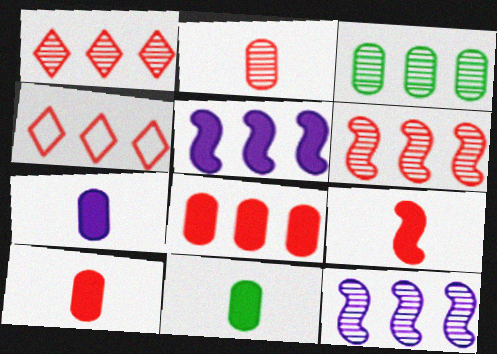[[1, 3, 12], 
[3, 4, 5], 
[4, 6, 8], 
[7, 10, 11]]